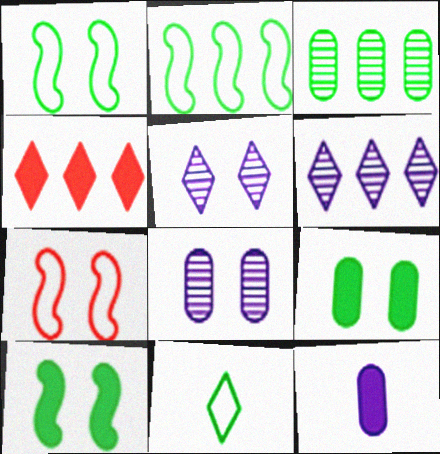[[3, 10, 11], 
[4, 5, 11], 
[4, 10, 12], 
[5, 7, 9]]